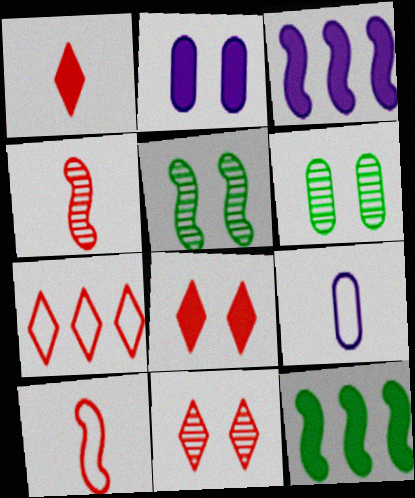[[1, 2, 12], 
[1, 7, 11], 
[3, 5, 10], 
[9, 11, 12]]